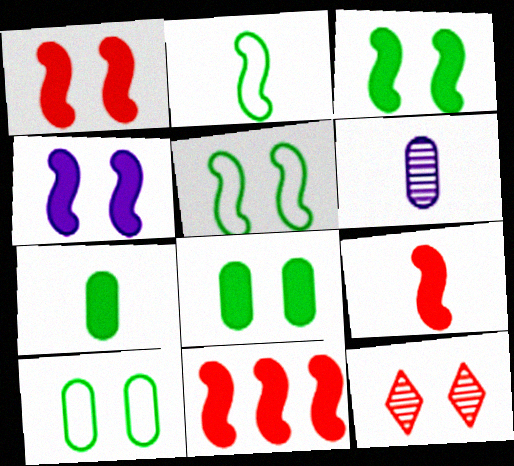[[1, 3, 4], 
[1, 9, 11], 
[4, 10, 12]]